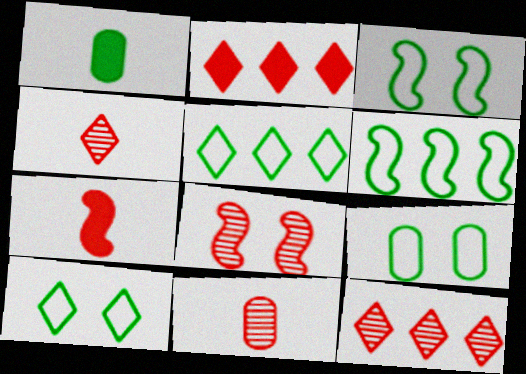[[3, 9, 10], 
[8, 11, 12]]